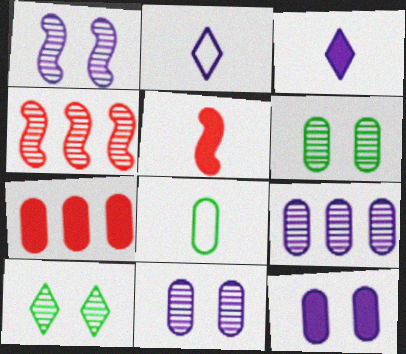[[7, 8, 11]]